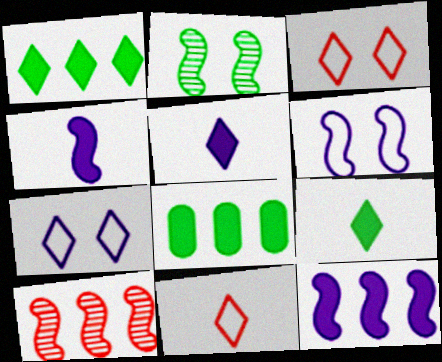[]